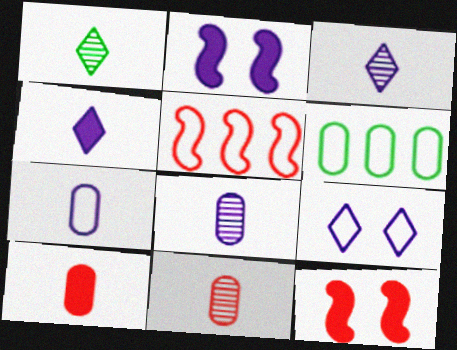[[3, 6, 12]]